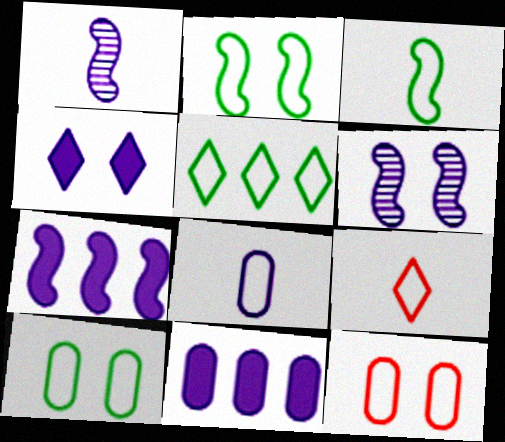[[3, 5, 10], 
[3, 8, 9]]